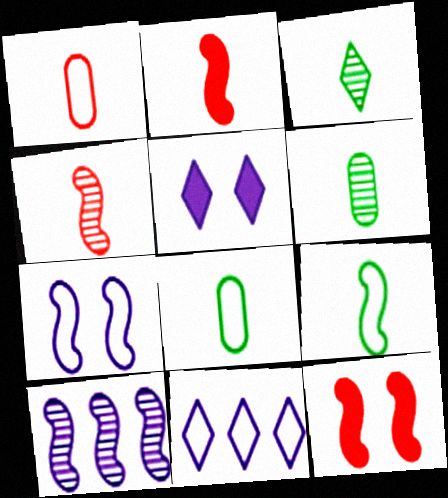[[6, 11, 12], 
[9, 10, 12]]